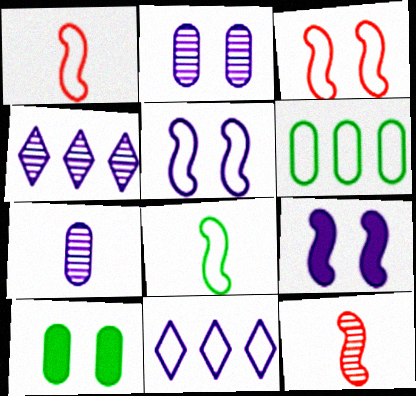[[1, 4, 10], 
[7, 9, 11], 
[10, 11, 12]]